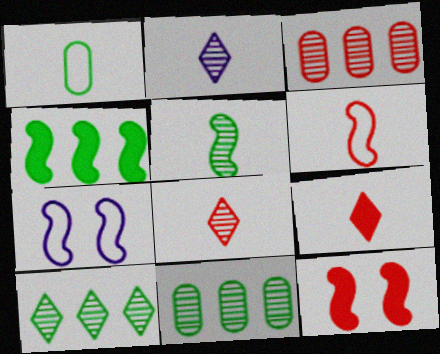[[7, 9, 11]]